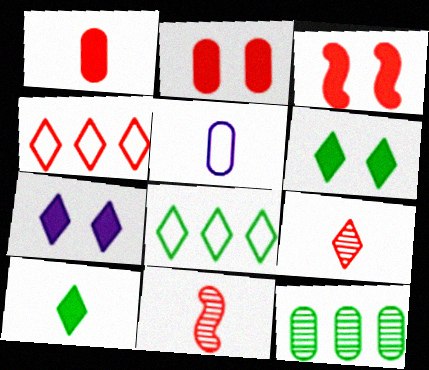[[2, 4, 11], 
[2, 5, 12], 
[5, 10, 11], 
[7, 8, 9]]